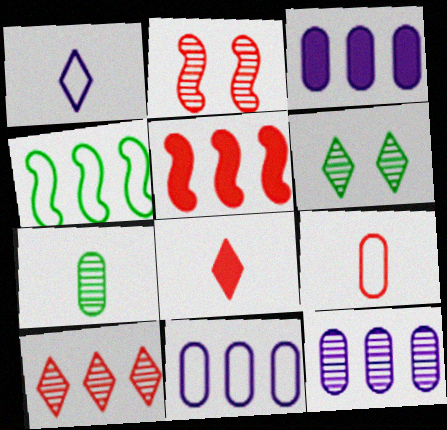[[3, 4, 10], 
[3, 11, 12]]